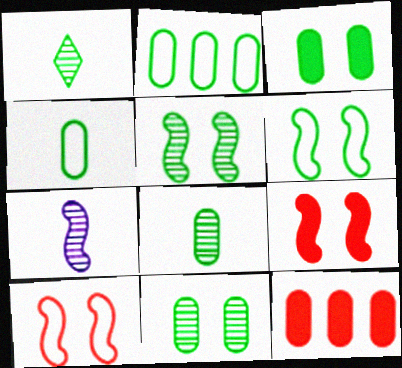[[2, 3, 8]]